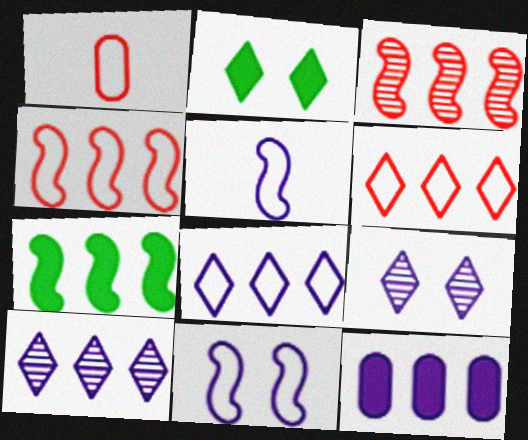[[1, 7, 9], 
[5, 9, 12]]